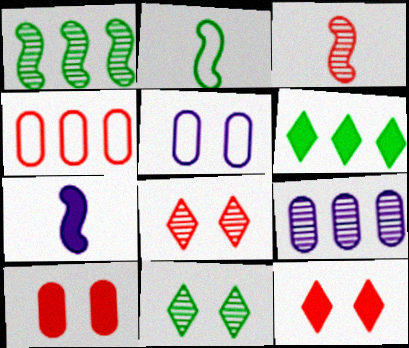[[2, 3, 7], 
[2, 9, 12], 
[3, 4, 12], 
[3, 5, 6], 
[3, 9, 11], 
[4, 7, 11], 
[6, 7, 10]]